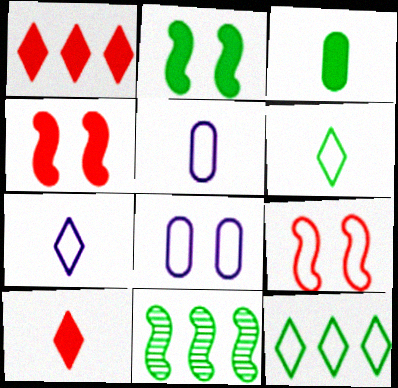[[5, 9, 12], 
[8, 10, 11]]